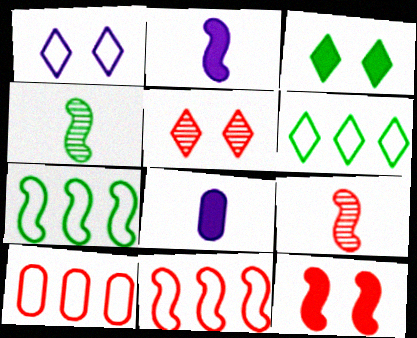[[1, 3, 5], 
[5, 7, 8], 
[9, 11, 12]]